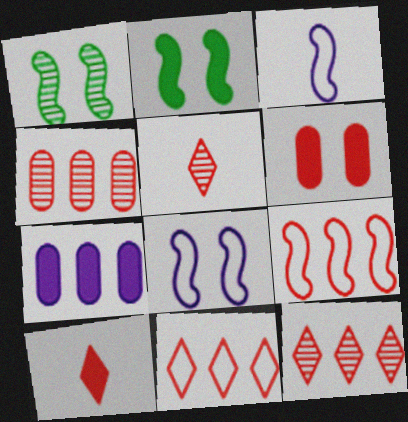[[2, 7, 10], 
[5, 6, 9]]